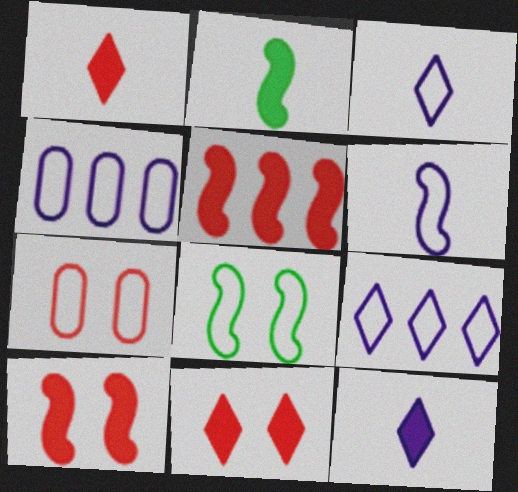[]